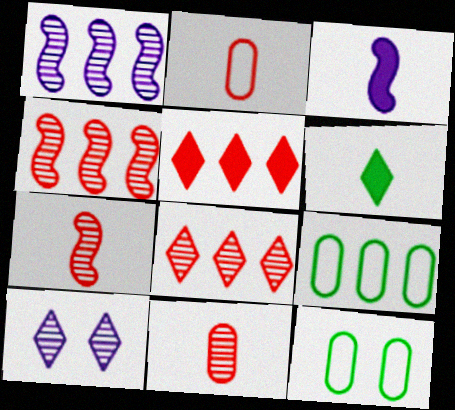[[1, 5, 9], 
[3, 8, 12]]